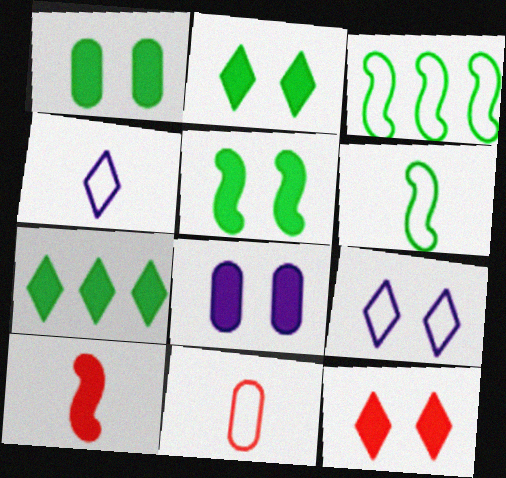[[1, 2, 5], 
[3, 9, 11], 
[4, 6, 11], 
[5, 8, 12], 
[7, 8, 10]]